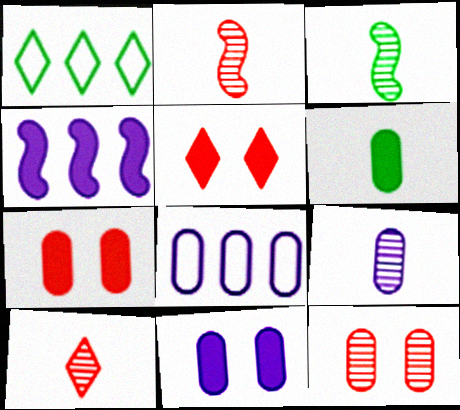[[1, 2, 11], 
[3, 5, 8], 
[3, 9, 10], 
[4, 5, 6], 
[6, 8, 12], 
[8, 9, 11]]